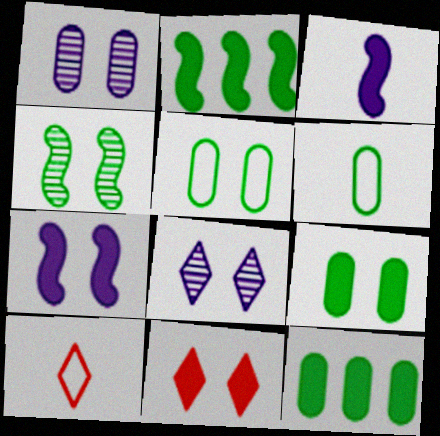[[1, 2, 10], 
[3, 11, 12], 
[7, 9, 11]]